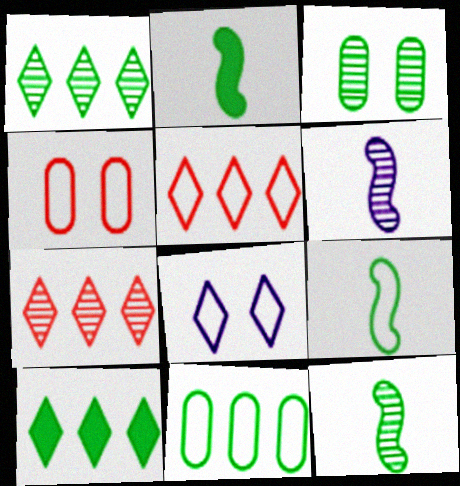[[1, 3, 12], 
[2, 9, 12], 
[3, 6, 7], 
[3, 9, 10], 
[4, 6, 10]]